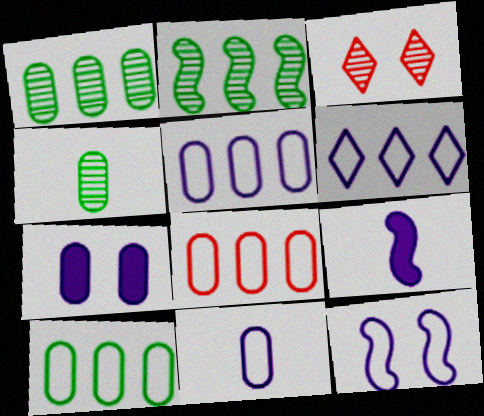[[3, 9, 10], 
[4, 7, 8], 
[5, 8, 10], 
[6, 11, 12]]